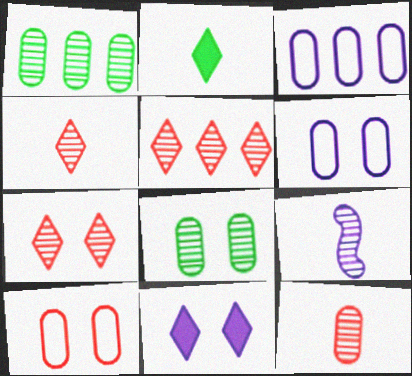[[1, 7, 9], 
[3, 9, 11], 
[4, 5, 7], 
[5, 8, 9]]